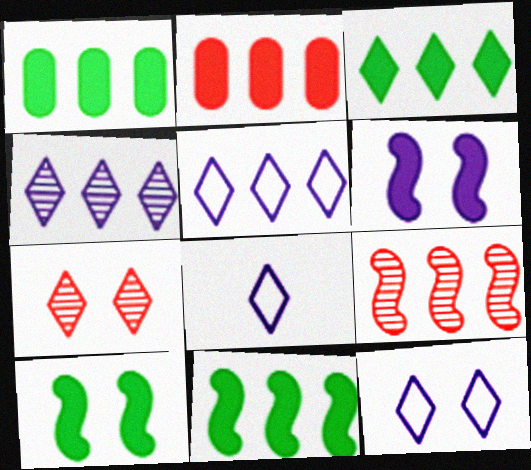[[1, 3, 11], 
[1, 5, 9], 
[3, 7, 8], 
[5, 8, 12]]